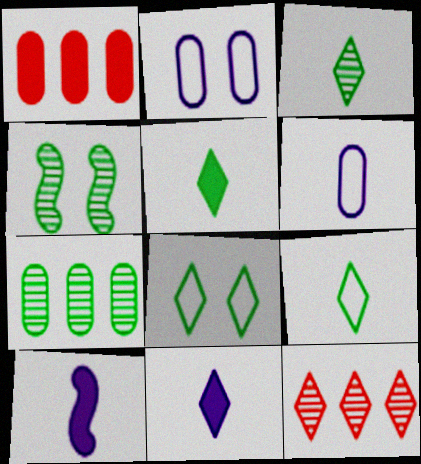[[3, 4, 7], 
[3, 5, 9], 
[8, 11, 12]]